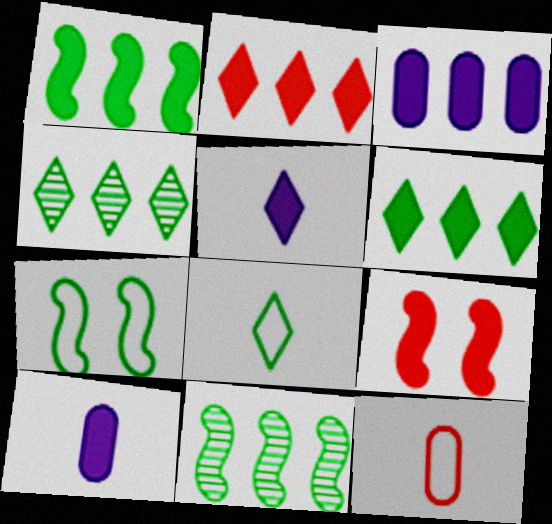[[1, 2, 3], 
[6, 9, 10]]